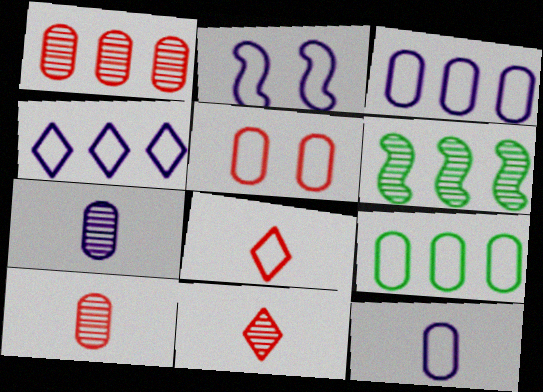[[2, 4, 12], 
[2, 8, 9], 
[5, 9, 12]]